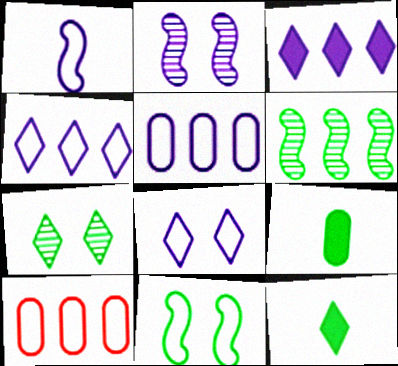[[1, 5, 8], 
[2, 10, 12], 
[3, 6, 10]]